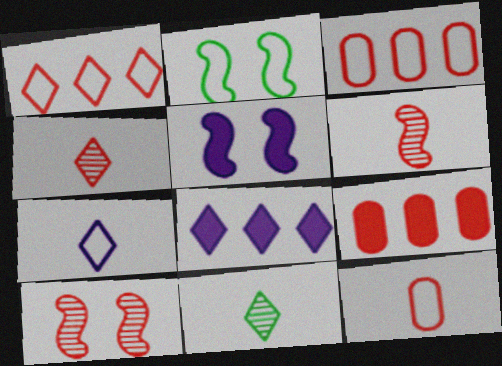[[2, 3, 7], 
[2, 5, 10], 
[3, 5, 11]]